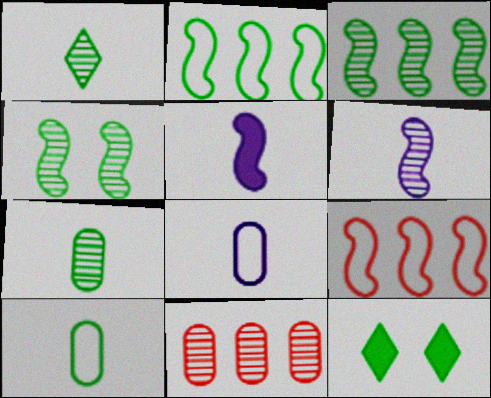[[2, 7, 12], 
[3, 10, 12], 
[4, 5, 9]]